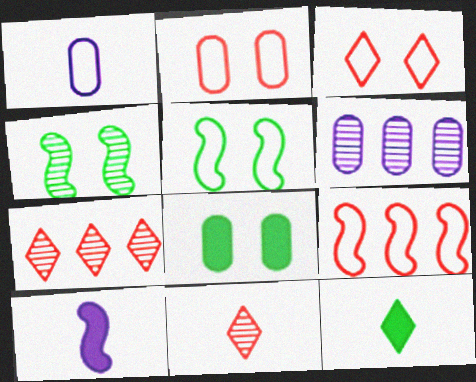[[4, 6, 11], 
[4, 9, 10]]